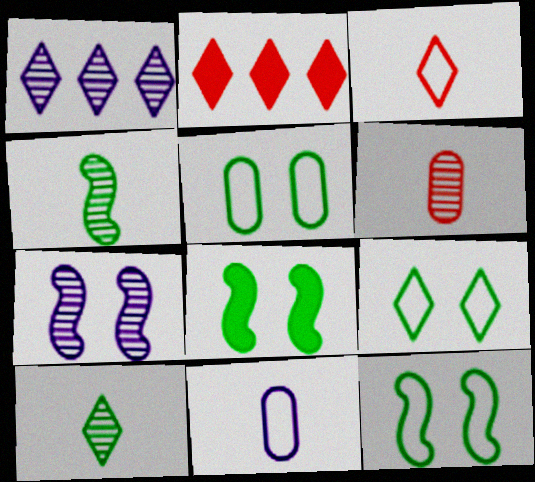[[5, 9, 12]]